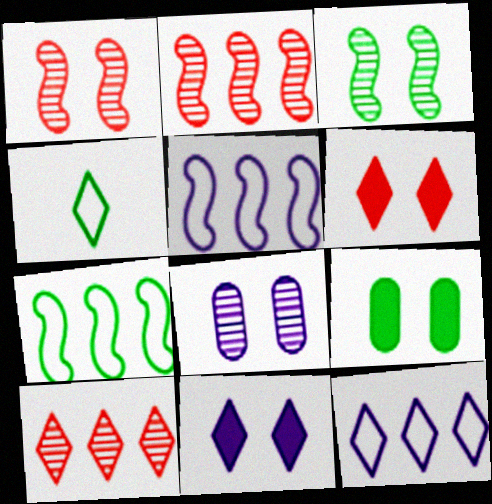[[4, 10, 11]]